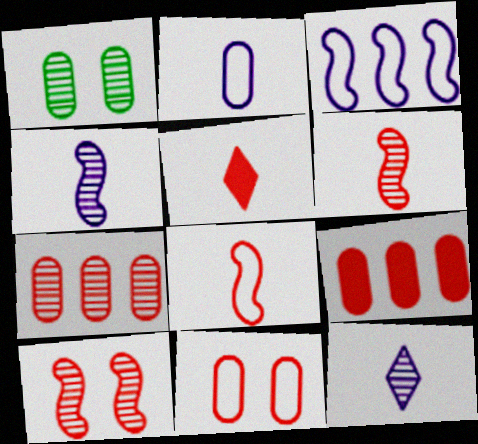[[1, 2, 9], 
[1, 3, 5]]